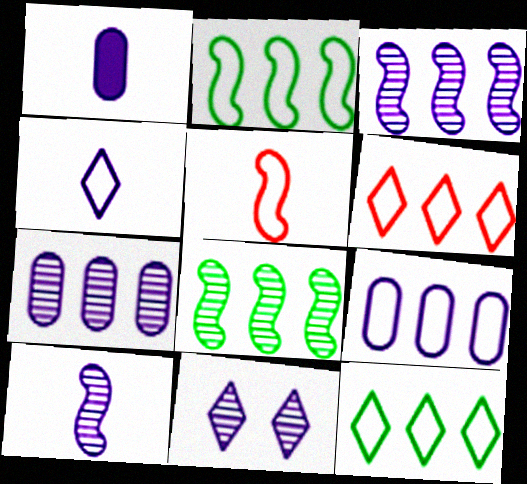[[1, 4, 10], 
[2, 6, 9], 
[7, 10, 11]]